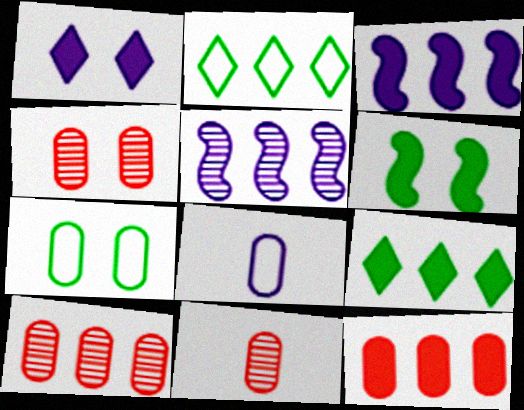[[1, 5, 8], 
[2, 3, 10], 
[2, 5, 12], 
[3, 9, 12], 
[4, 10, 11]]